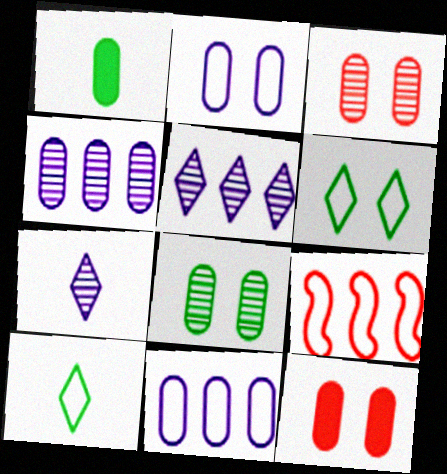[[1, 3, 11], 
[2, 8, 12], 
[2, 9, 10]]